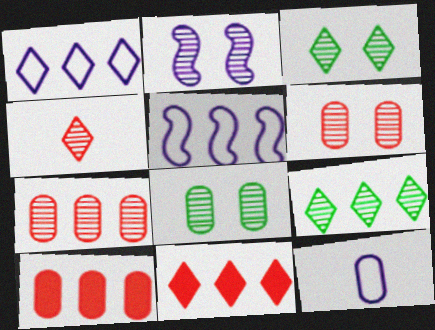[[1, 9, 11], 
[2, 3, 6], 
[5, 9, 10], 
[8, 10, 12]]